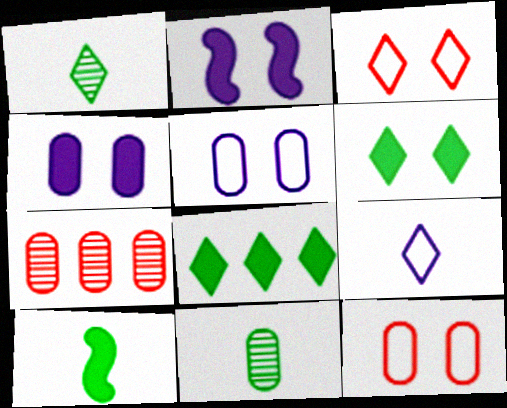[]